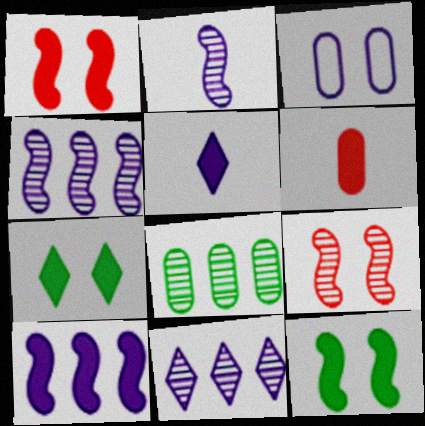[[3, 4, 5], 
[3, 6, 8], 
[3, 7, 9], 
[6, 7, 10]]